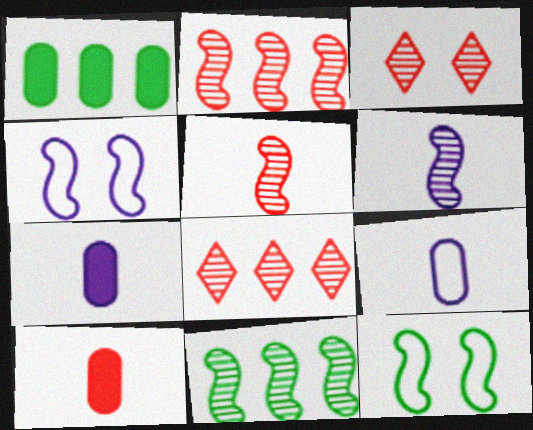[[7, 8, 12]]